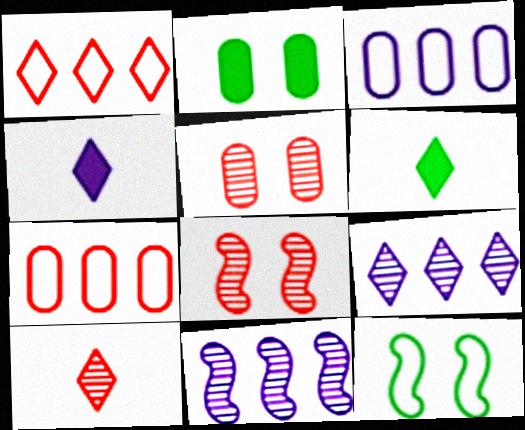[[3, 6, 8]]